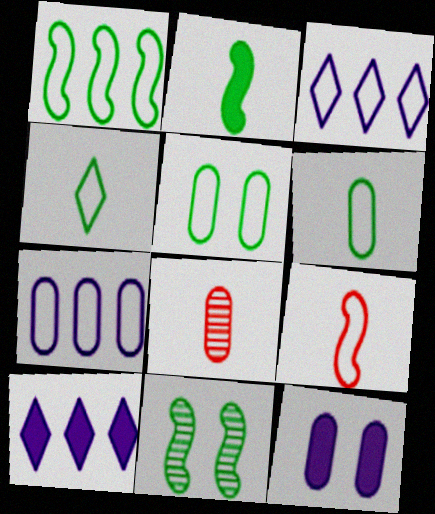[[1, 2, 11], 
[1, 4, 5], 
[3, 5, 9]]